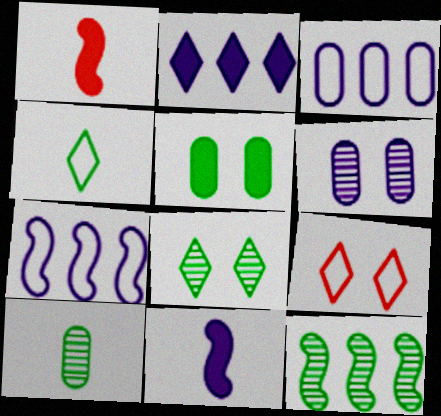[[1, 2, 5], 
[1, 3, 8], 
[4, 5, 12], 
[8, 10, 12]]